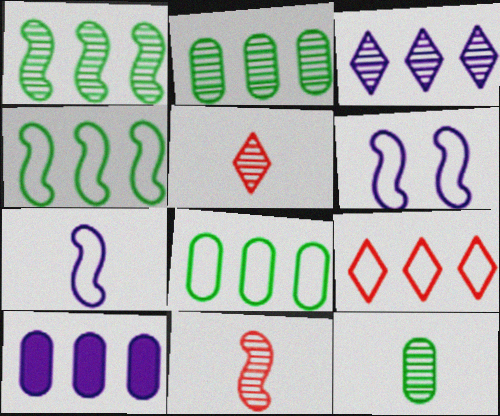[[1, 9, 10]]